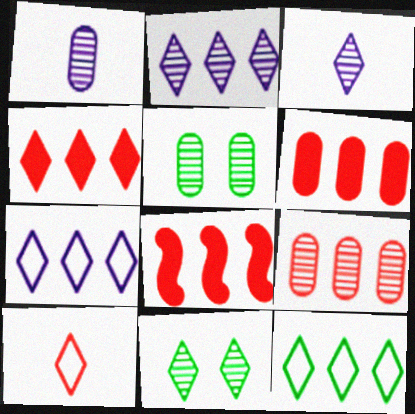[[1, 5, 9], 
[2, 4, 12], 
[4, 6, 8]]